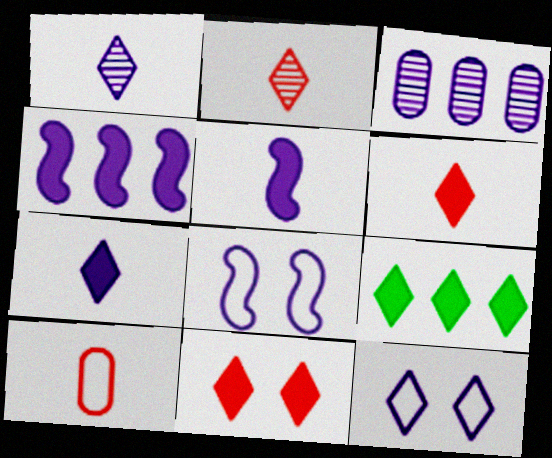[[2, 9, 12], 
[3, 5, 12], 
[3, 7, 8], 
[7, 9, 11]]